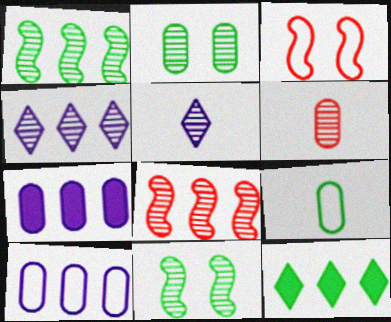[[2, 5, 8], 
[4, 6, 11], 
[8, 10, 12], 
[9, 11, 12]]